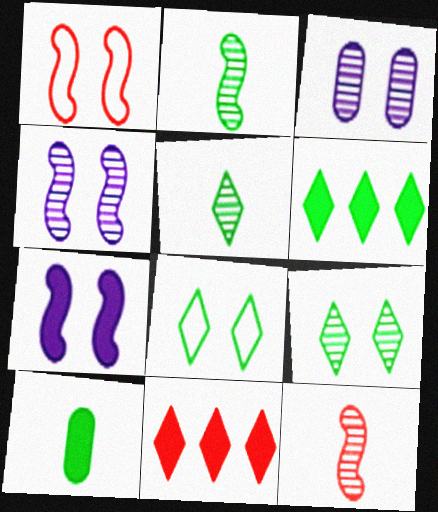[[5, 6, 8], 
[7, 10, 11]]